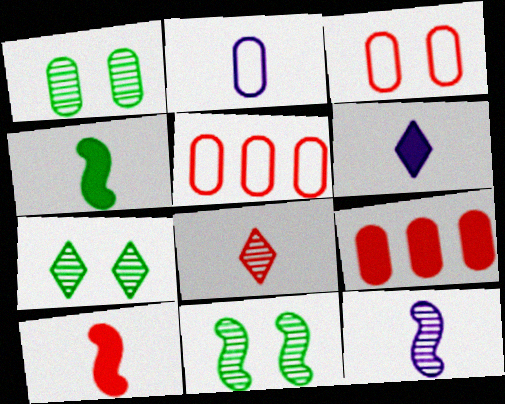[[1, 2, 9], 
[1, 7, 11], 
[2, 4, 8], 
[2, 6, 12], 
[5, 6, 11]]